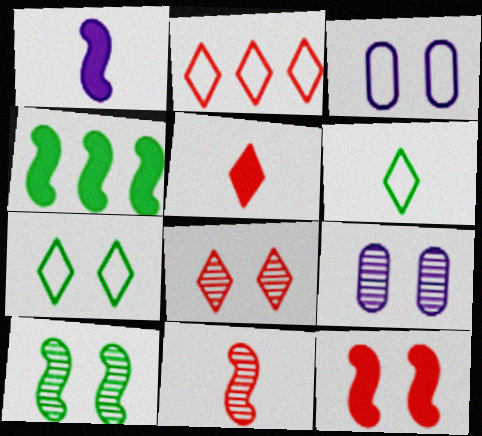[[1, 4, 12], 
[2, 5, 8], 
[7, 9, 12], 
[8, 9, 10]]